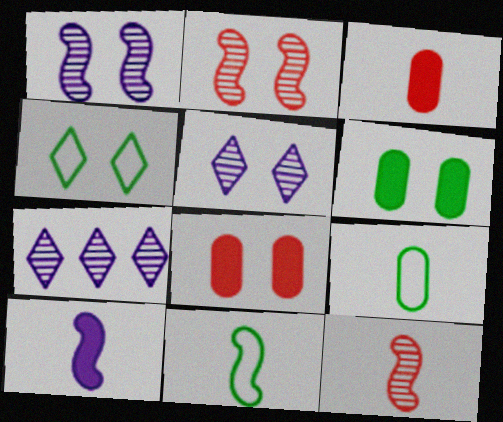[[1, 4, 8], 
[7, 8, 11], 
[10, 11, 12]]